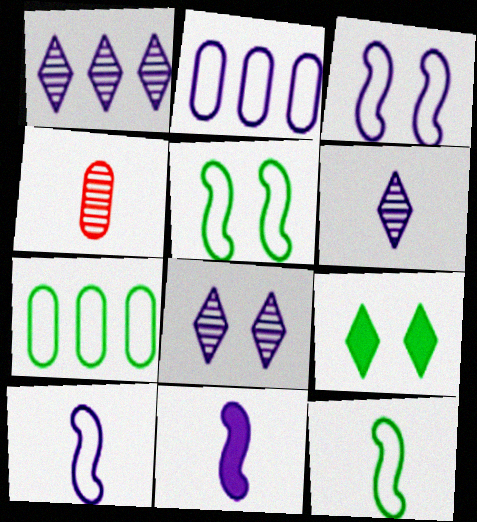[[1, 6, 8], 
[2, 8, 11]]